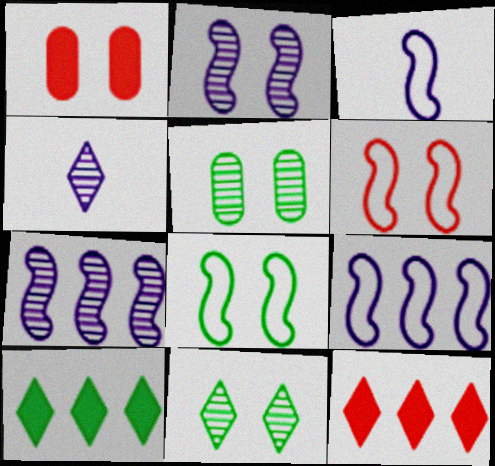[[3, 5, 12]]